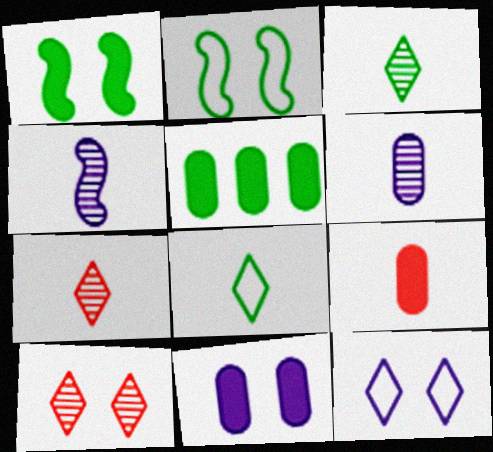[[2, 3, 5], 
[2, 10, 11], 
[4, 8, 9], 
[5, 9, 11]]